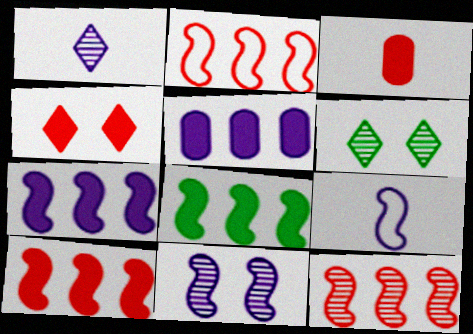[[2, 10, 12], 
[3, 4, 10], 
[7, 8, 10], 
[7, 9, 11]]